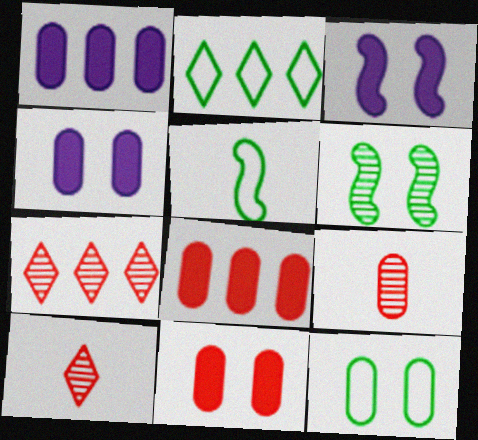[[1, 9, 12], 
[2, 3, 9], 
[2, 5, 12], 
[4, 5, 7]]